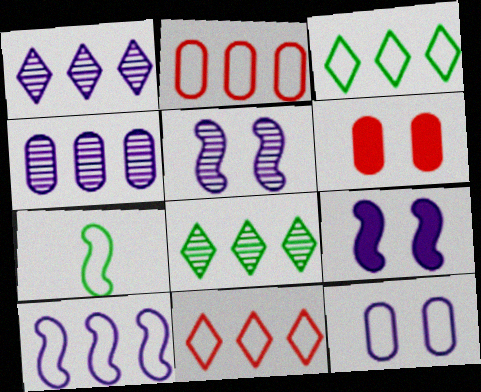[[1, 6, 7], 
[2, 3, 10], 
[7, 11, 12]]